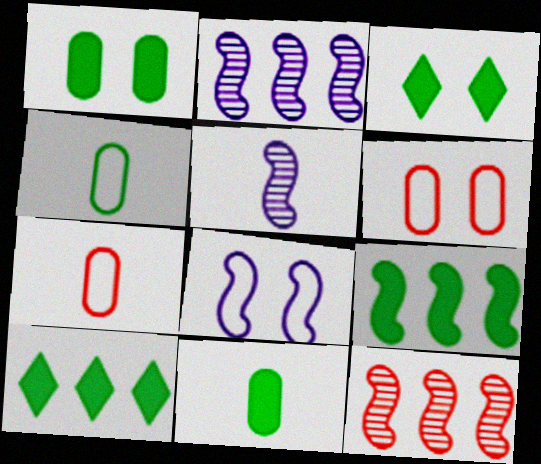[[2, 3, 7], 
[3, 9, 11], 
[5, 6, 10]]